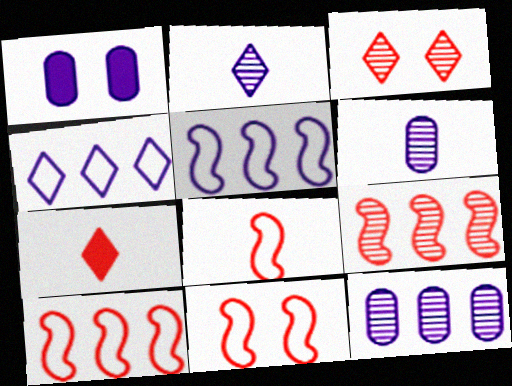[[1, 2, 5], 
[8, 10, 11]]